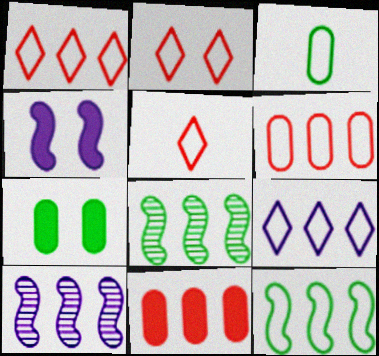[[1, 2, 5], 
[5, 7, 10], 
[6, 9, 12], 
[8, 9, 11]]